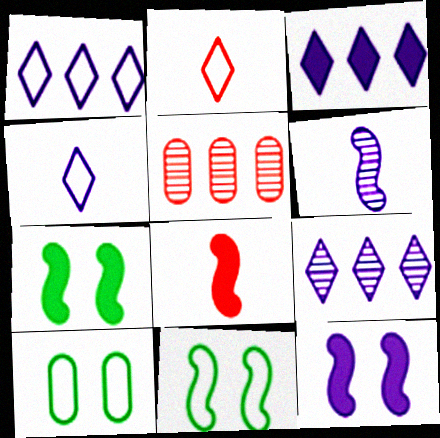[[1, 3, 9], 
[4, 5, 7], 
[8, 9, 10]]